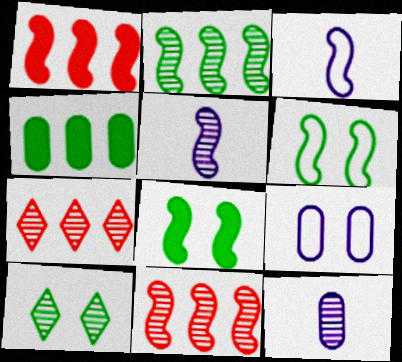[[1, 5, 6], 
[3, 8, 11], 
[10, 11, 12]]